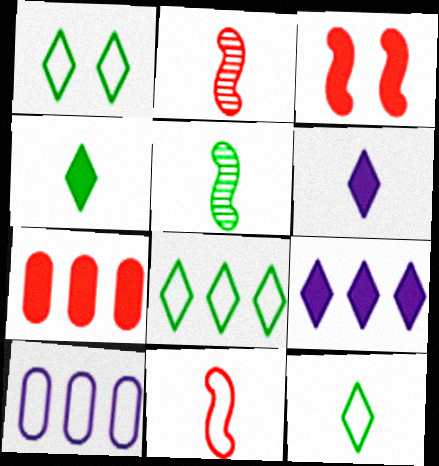[[1, 8, 12], 
[1, 10, 11]]